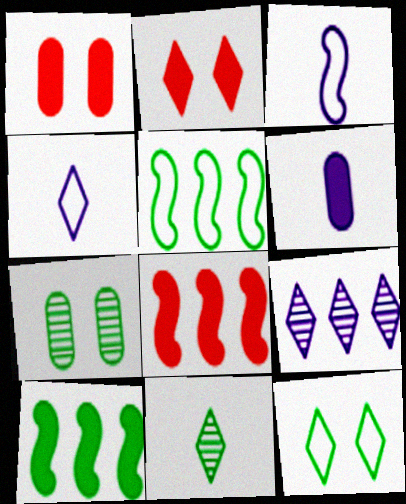[[2, 6, 10], 
[4, 7, 8]]